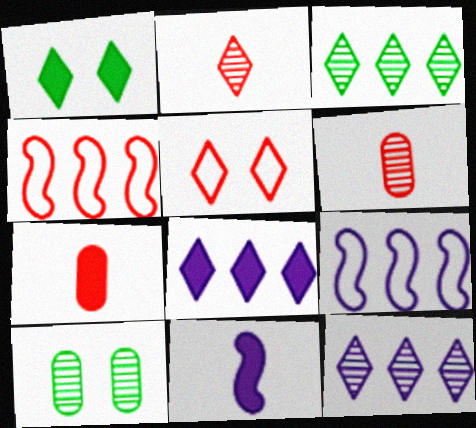[[1, 6, 9]]